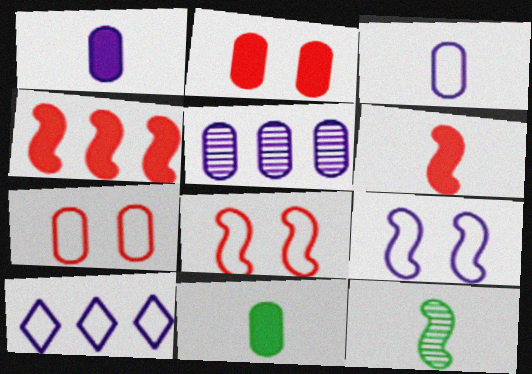[[2, 10, 12], 
[3, 9, 10], 
[4, 9, 12], 
[5, 7, 11]]